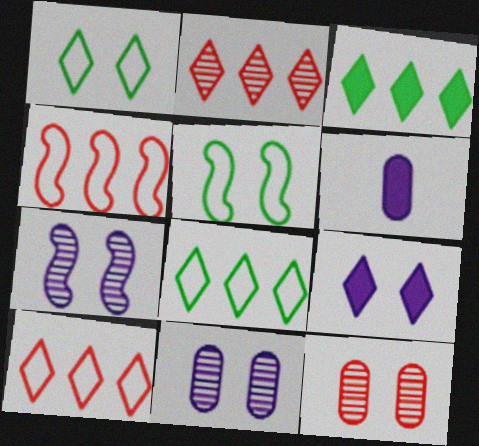[[2, 5, 6], 
[5, 9, 12]]